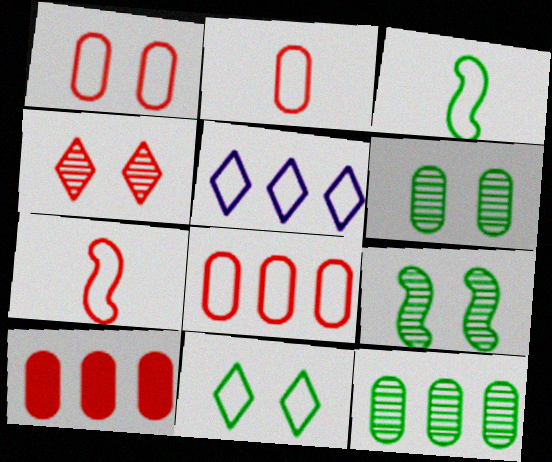[[1, 2, 8], 
[1, 3, 5], 
[4, 7, 10]]